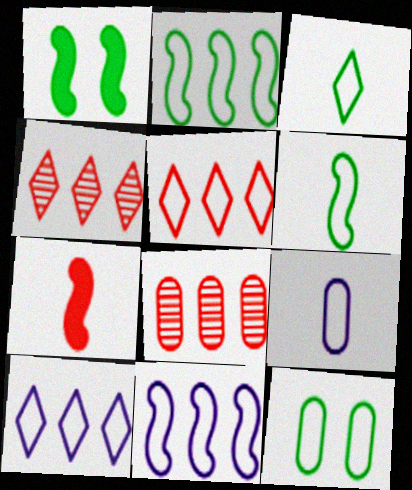[[1, 4, 9], 
[2, 3, 12]]